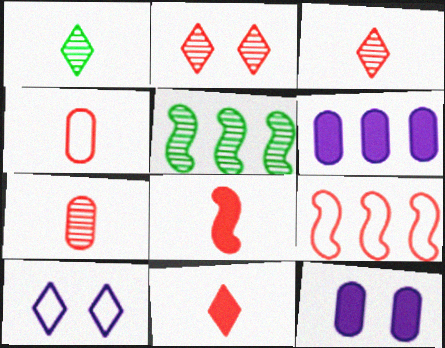[[1, 9, 12], 
[3, 4, 8]]